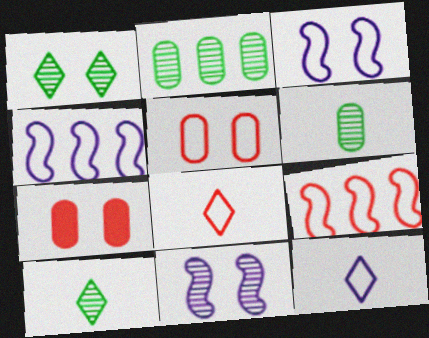[[1, 3, 7], 
[4, 7, 10], 
[5, 8, 9]]